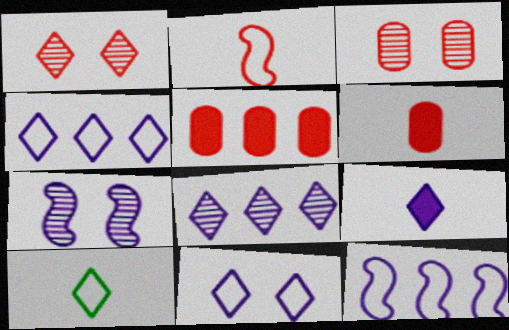[[1, 2, 5], 
[5, 7, 10], 
[8, 9, 11]]